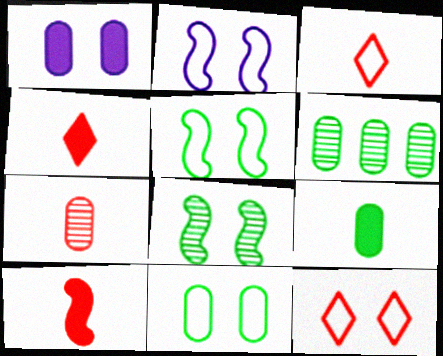[[1, 8, 12], 
[2, 4, 6], 
[2, 11, 12], 
[3, 7, 10], 
[6, 9, 11]]